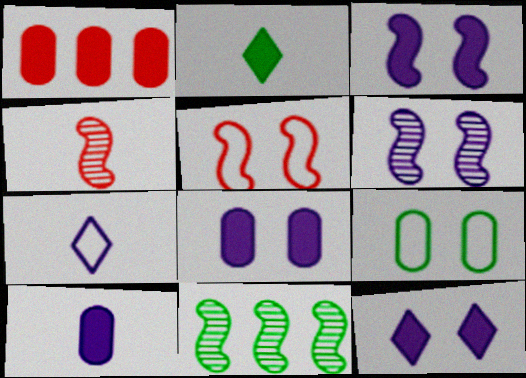[[1, 2, 3], 
[2, 9, 11], 
[3, 8, 12], 
[4, 6, 11]]